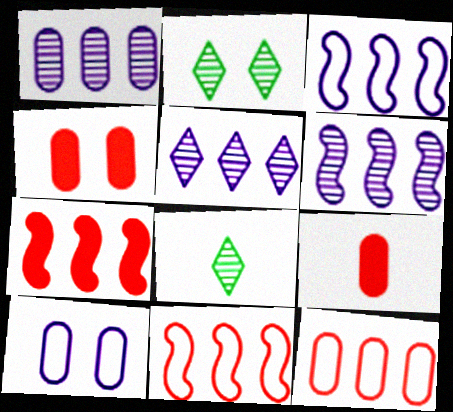[[1, 5, 6], 
[2, 3, 9], 
[3, 4, 8], 
[7, 8, 10]]